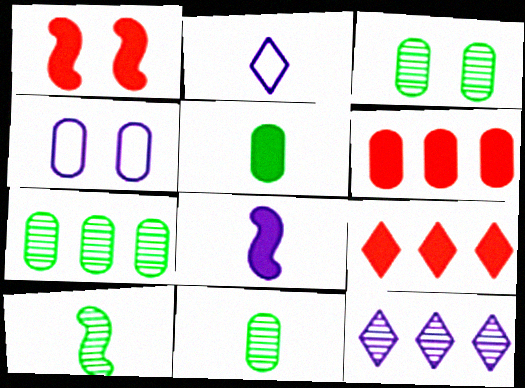[[1, 2, 7], 
[3, 7, 11], 
[4, 6, 11], 
[4, 8, 12], 
[4, 9, 10]]